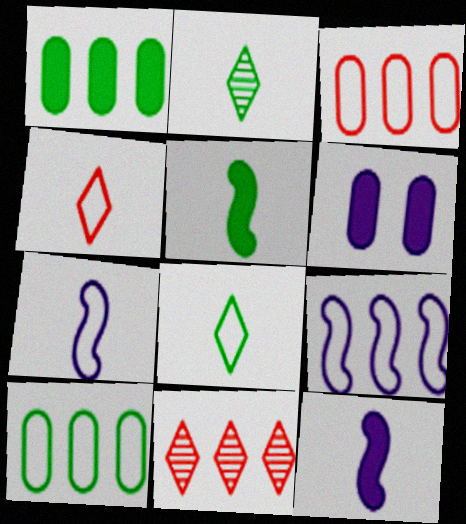[[1, 9, 11]]